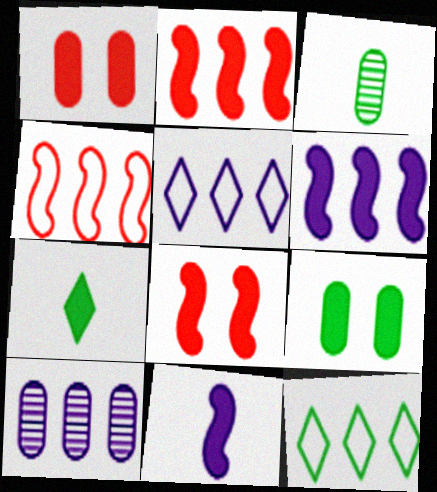[[1, 6, 7], 
[2, 10, 12], 
[3, 5, 8], 
[5, 6, 10]]